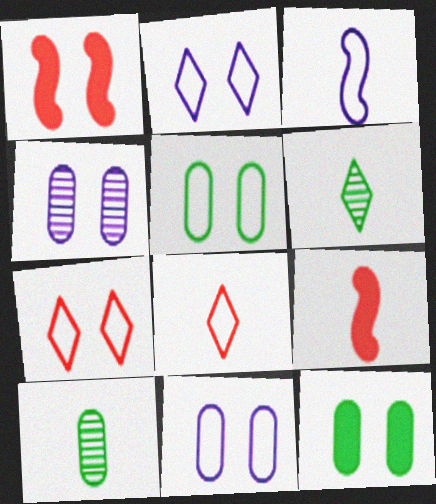[]